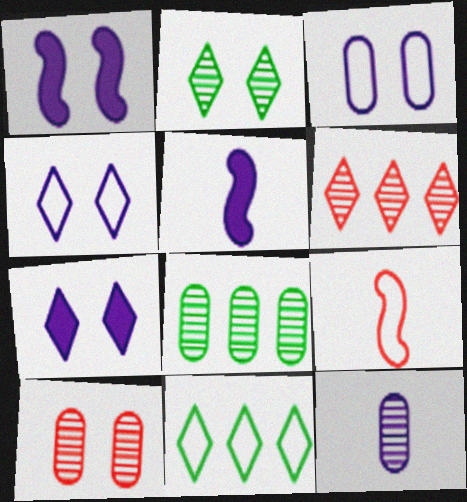[[3, 9, 11], 
[5, 10, 11], 
[7, 8, 9], 
[8, 10, 12]]